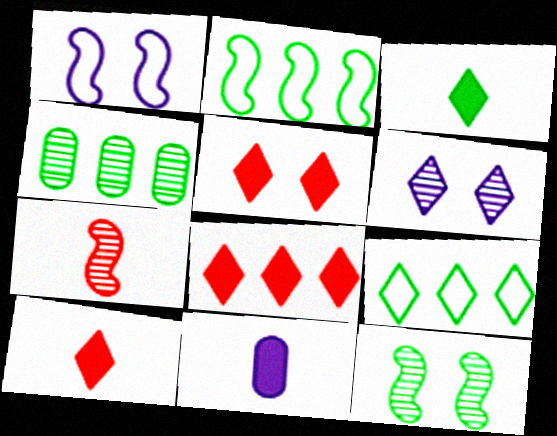[[1, 4, 10], 
[4, 6, 7], 
[5, 8, 10], 
[6, 9, 10]]